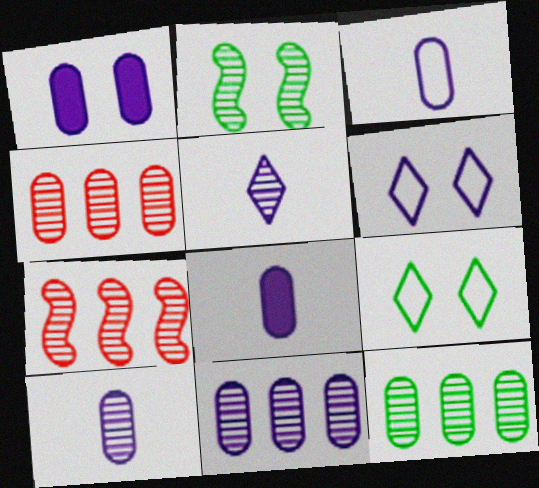[[1, 3, 11], 
[2, 4, 5], 
[3, 8, 10], 
[4, 11, 12], 
[7, 8, 9]]